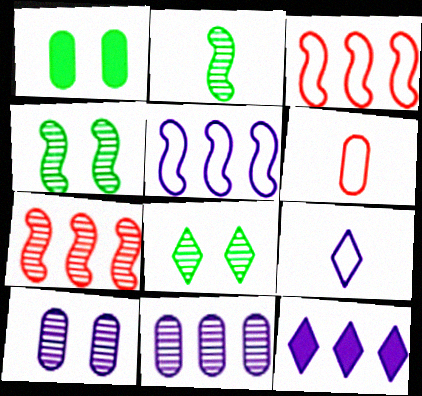[[1, 6, 11], 
[1, 7, 9], 
[4, 6, 12], 
[5, 11, 12]]